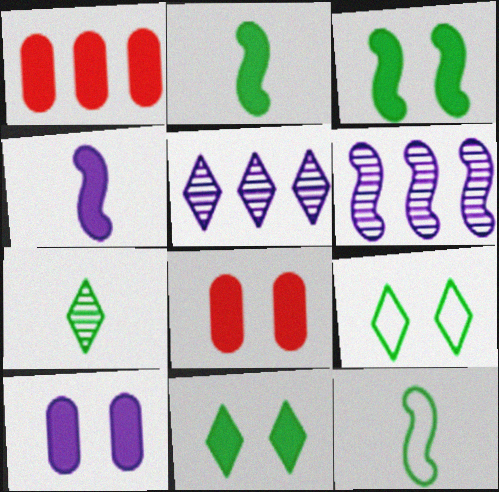[[1, 4, 11], 
[5, 8, 12]]